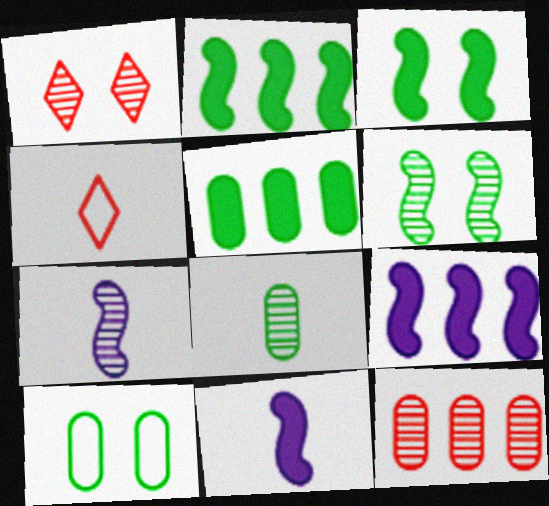[[4, 8, 11], 
[5, 8, 10]]